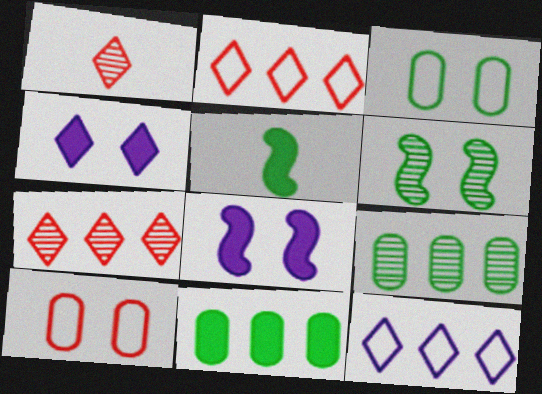[[4, 6, 10]]